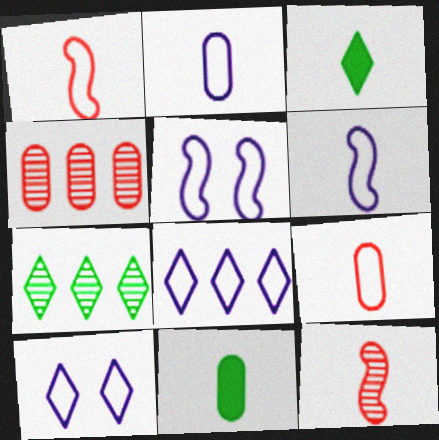[[2, 3, 12], 
[2, 5, 8], 
[3, 4, 5]]